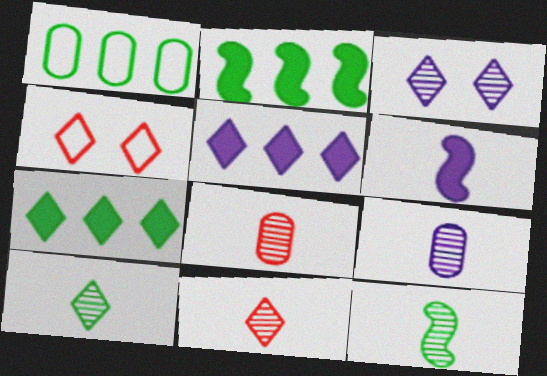[[2, 4, 9], 
[4, 5, 10], 
[9, 11, 12]]